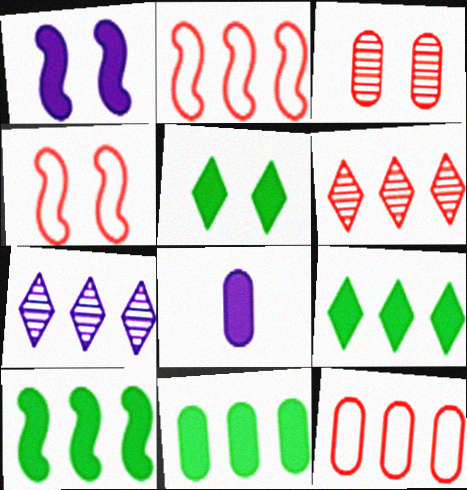[[2, 7, 11], 
[7, 10, 12], 
[9, 10, 11]]